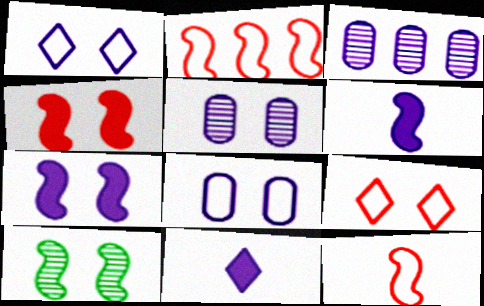[[1, 3, 6], 
[1, 5, 7], 
[2, 6, 10]]